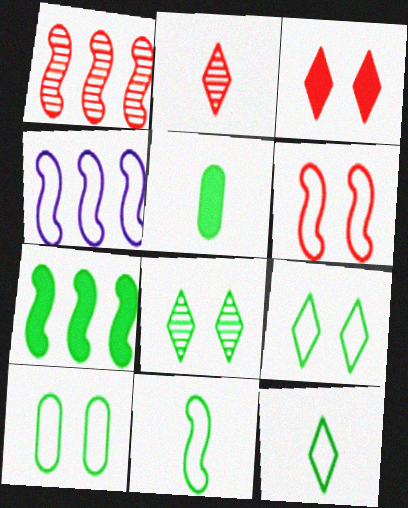[[1, 4, 7], 
[4, 6, 11]]